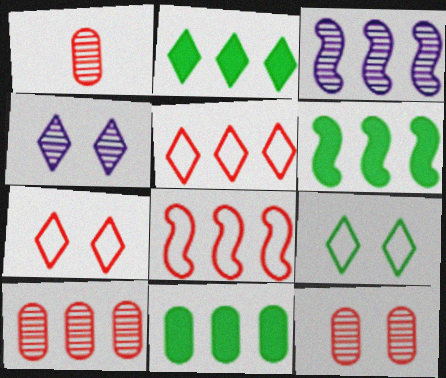[[1, 10, 12], 
[2, 6, 11], 
[3, 5, 11], 
[3, 6, 8]]